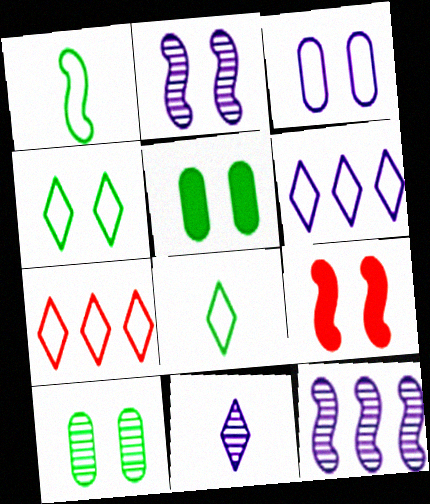[[1, 3, 7], 
[1, 9, 12]]